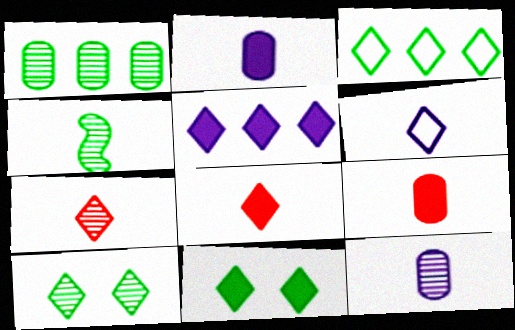[[1, 4, 10], 
[4, 6, 9], 
[4, 7, 12], 
[5, 8, 11]]